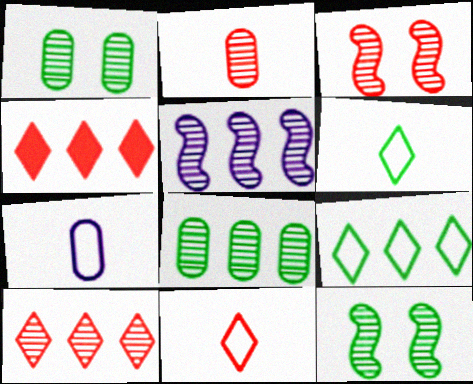[[2, 3, 10], 
[4, 7, 12], 
[5, 8, 10]]